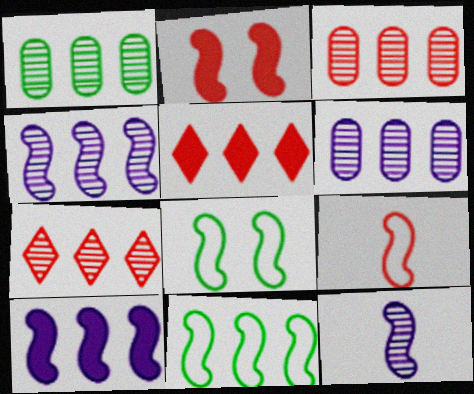[[1, 3, 6], 
[1, 4, 7], 
[2, 11, 12], 
[5, 6, 11]]